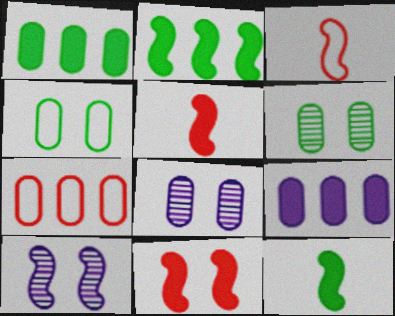[[2, 3, 10]]